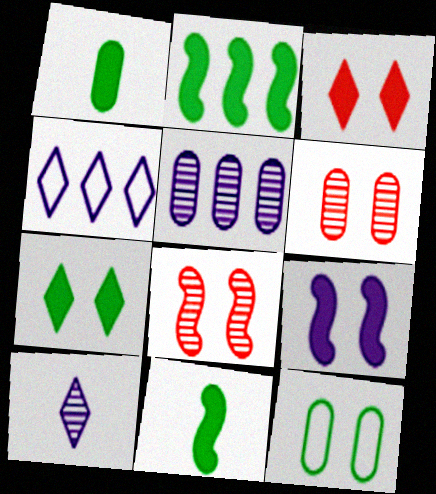[[1, 2, 7], 
[1, 4, 8], 
[4, 6, 11]]